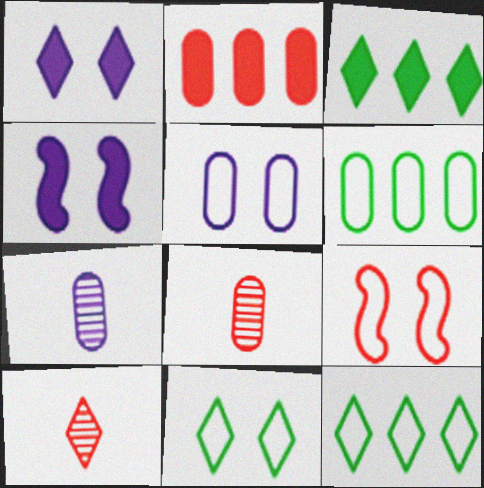[[1, 10, 12], 
[2, 9, 10], 
[3, 7, 9], 
[4, 6, 10], 
[4, 8, 12], 
[5, 9, 11]]